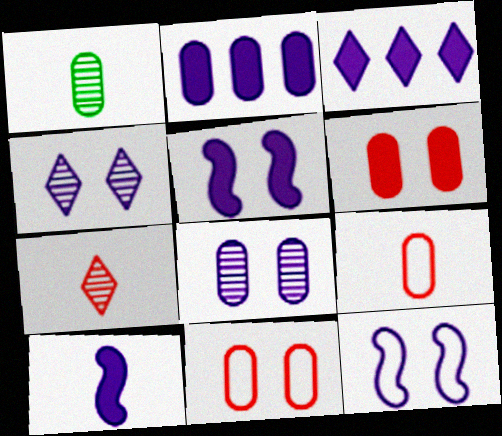[[1, 2, 11]]